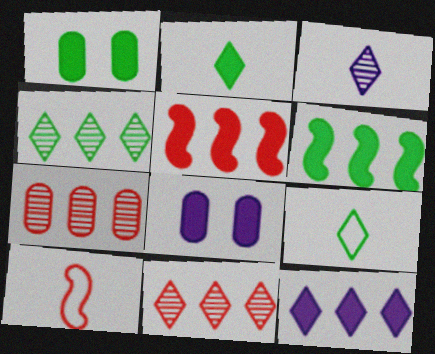[[1, 2, 6], 
[2, 5, 8], 
[4, 8, 10]]